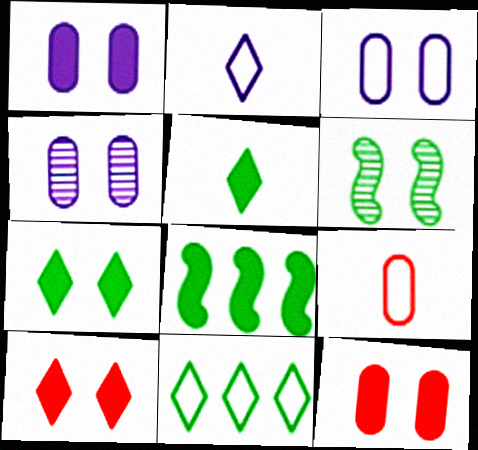[[1, 3, 4], 
[3, 6, 10]]